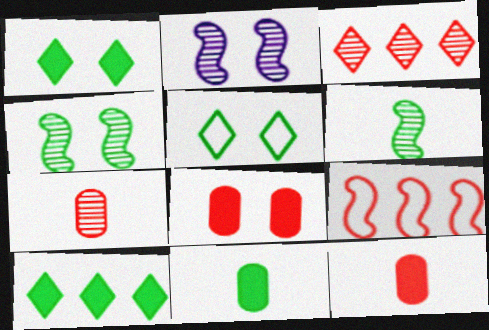[[2, 5, 8]]